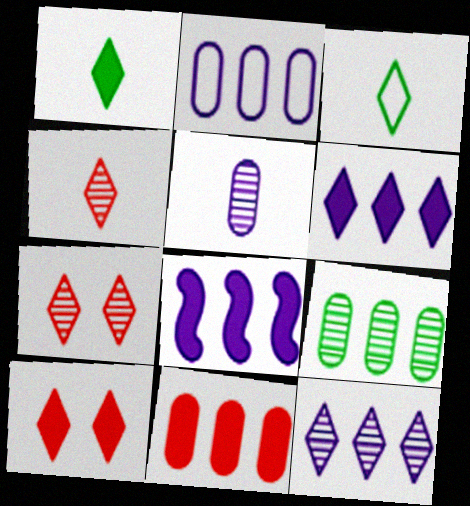[[1, 6, 10], 
[2, 8, 12], 
[2, 9, 11], 
[3, 6, 7], 
[3, 10, 12]]